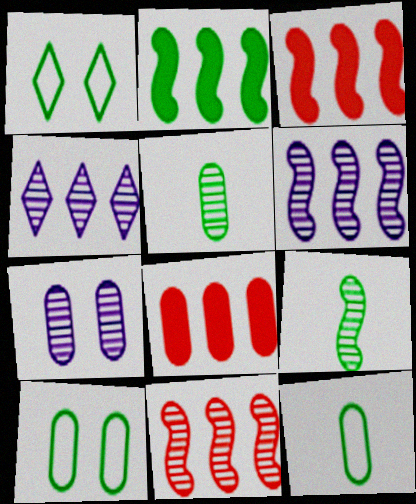[[1, 2, 5], 
[7, 8, 12]]